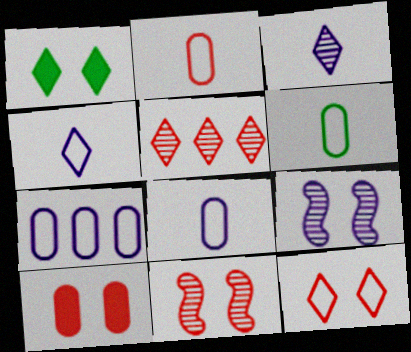[[1, 4, 5], 
[2, 6, 8], 
[10, 11, 12]]